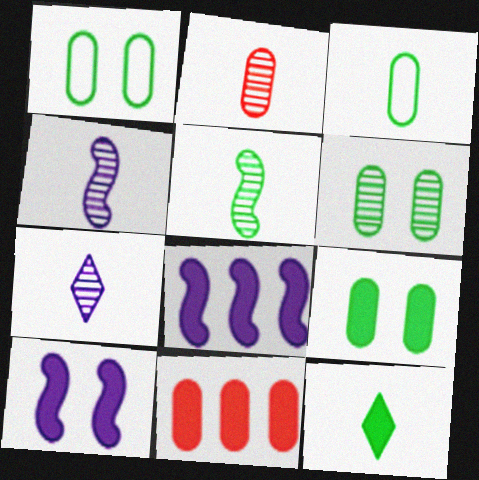[[1, 6, 9], 
[2, 5, 7], 
[3, 5, 12], 
[10, 11, 12]]